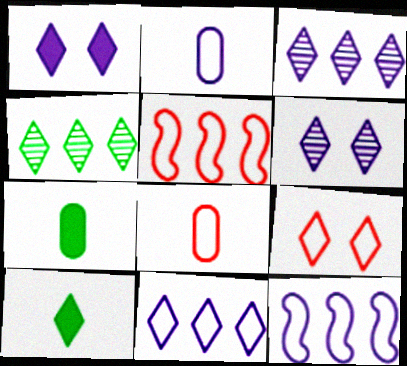[[3, 9, 10], 
[5, 6, 7], 
[5, 8, 9]]